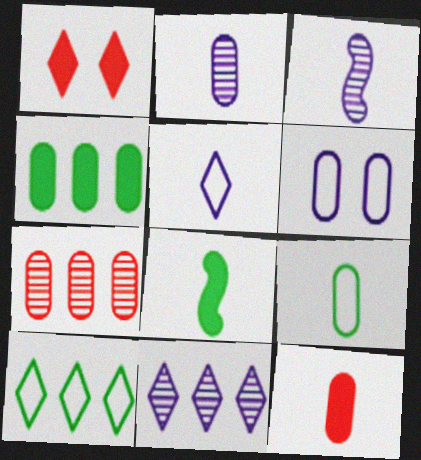[[2, 9, 12]]